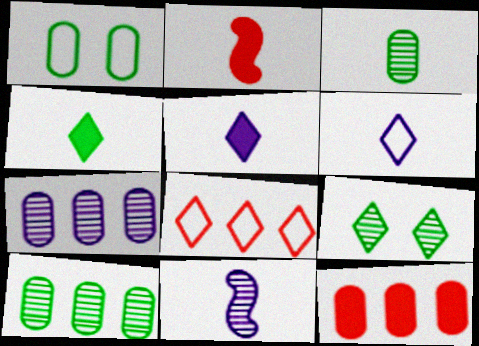[[2, 3, 6], 
[5, 8, 9]]